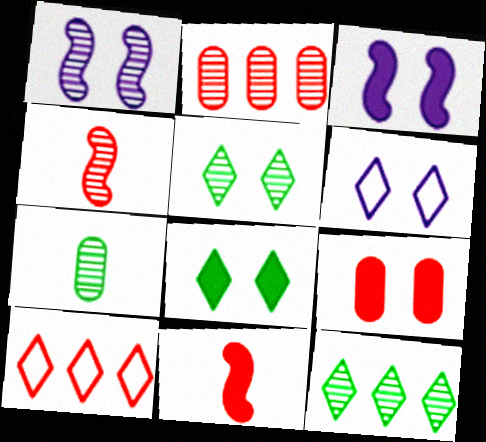[[3, 7, 10], 
[3, 8, 9], 
[4, 9, 10]]